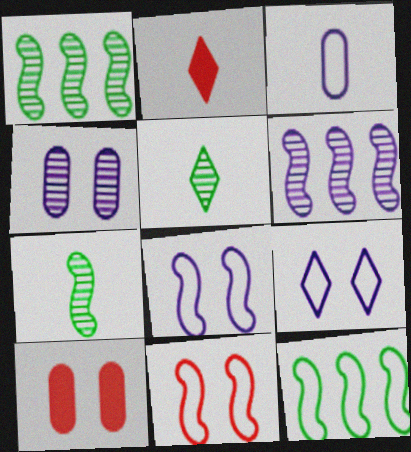[[2, 3, 7], 
[2, 4, 12]]